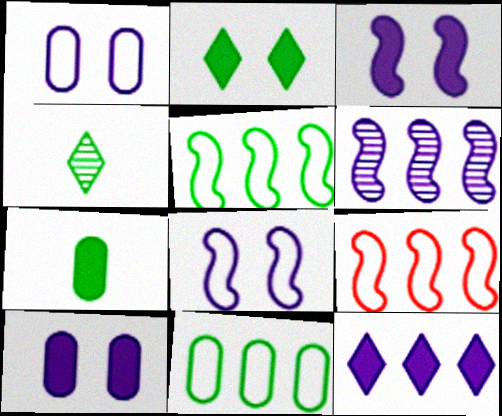[[4, 9, 10]]